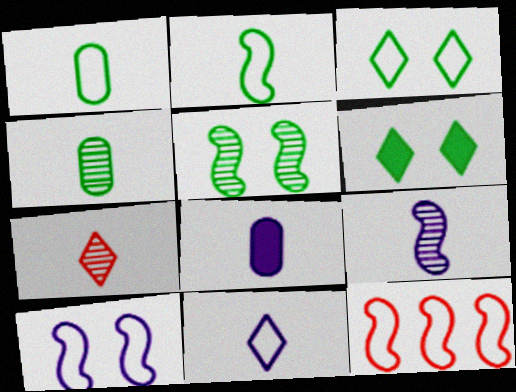[[2, 7, 8], 
[2, 10, 12], 
[4, 7, 9], 
[8, 9, 11]]